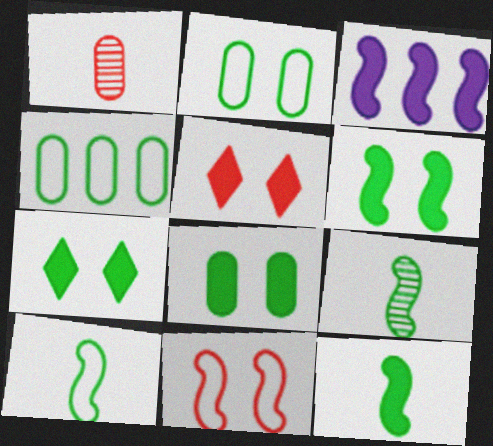[[3, 9, 11], 
[4, 7, 9], 
[6, 7, 8], 
[9, 10, 12]]